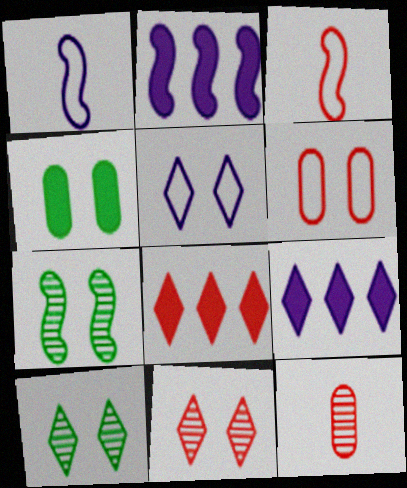[[2, 3, 7]]